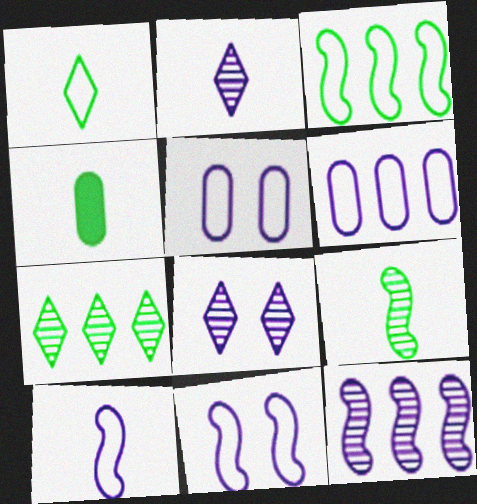[[1, 4, 9]]